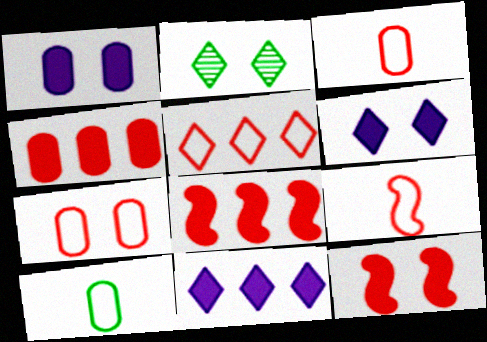[[5, 7, 9]]